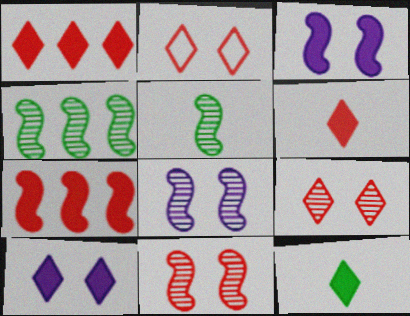[[1, 10, 12]]